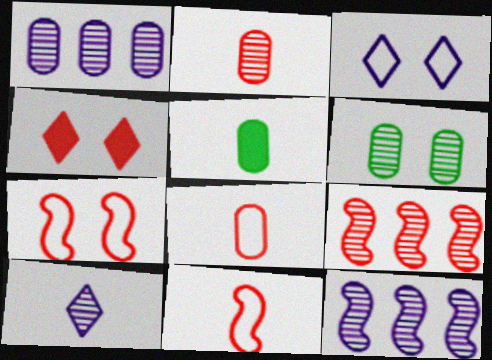[[1, 2, 6], 
[3, 5, 9], 
[4, 8, 9], 
[5, 10, 11], 
[6, 9, 10]]